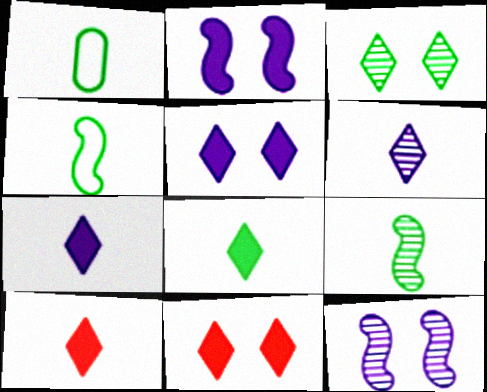[[1, 8, 9], 
[7, 8, 10]]